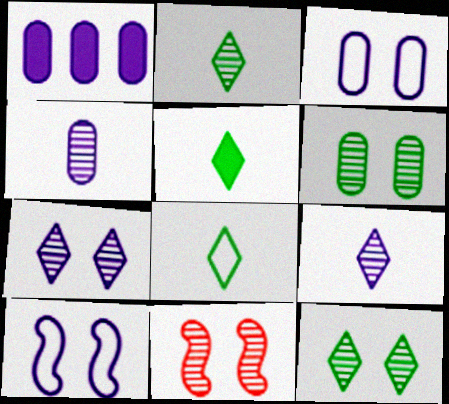[[1, 3, 4], 
[1, 8, 11], 
[1, 9, 10], 
[2, 5, 8], 
[6, 7, 11]]